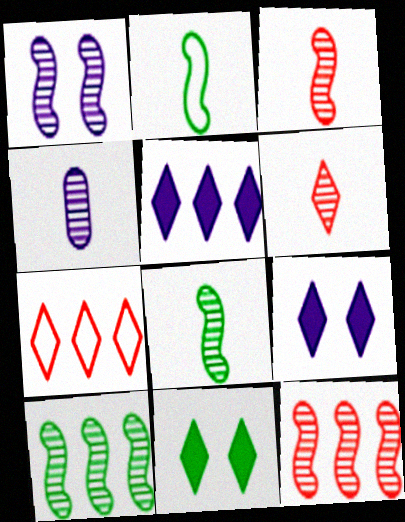[[1, 3, 10], 
[1, 8, 12], 
[4, 6, 8]]